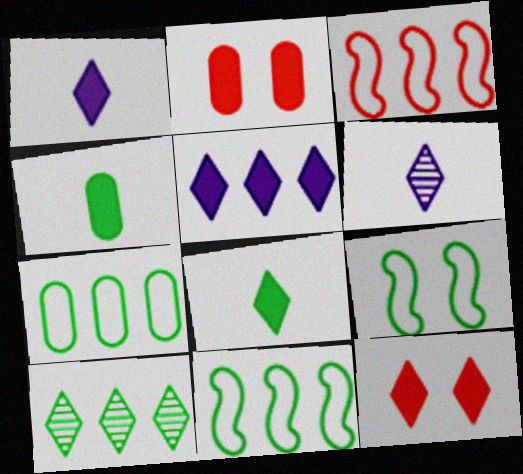[[2, 6, 11], 
[4, 9, 10], 
[5, 8, 12]]